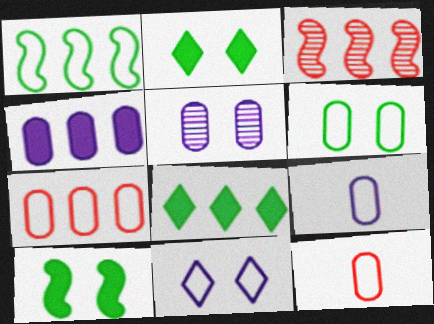[[1, 11, 12], 
[2, 3, 9], 
[4, 5, 9], 
[6, 7, 9]]